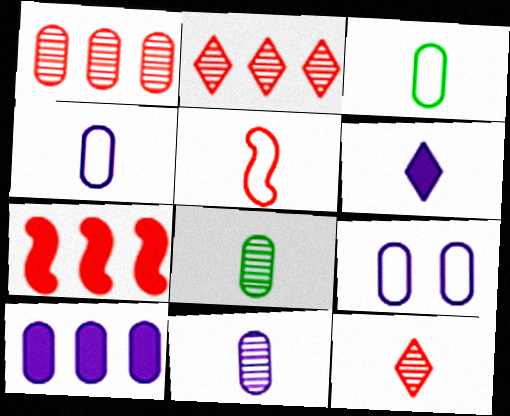[[5, 6, 8], 
[9, 10, 11]]